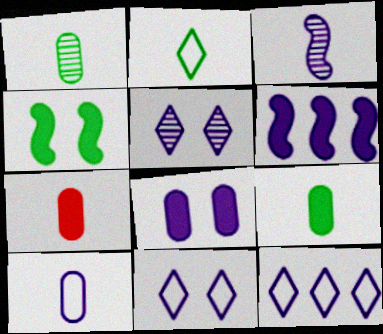[[1, 7, 10], 
[2, 3, 7], 
[3, 8, 12], 
[5, 6, 10]]